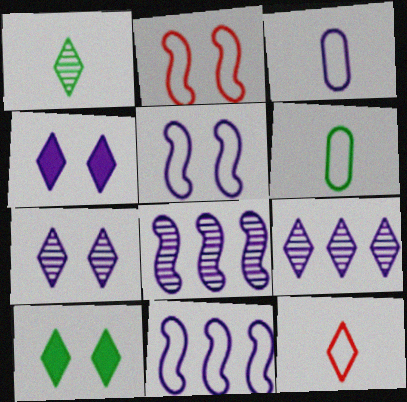[[3, 4, 8], 
[9, 10, 12]]